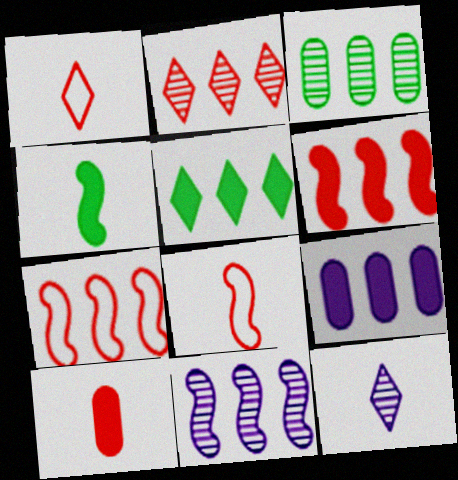[[2, 3, 11], 
[5, 6, 9]]